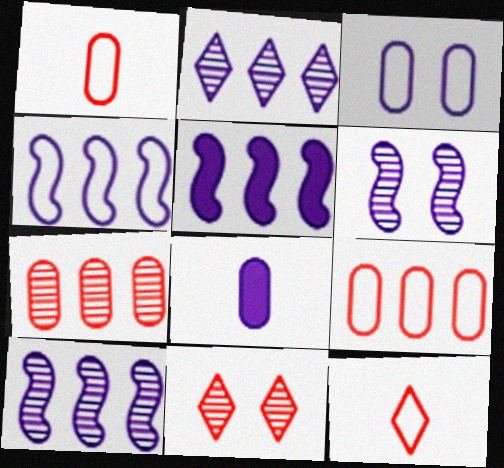[[4, 5, 10]]